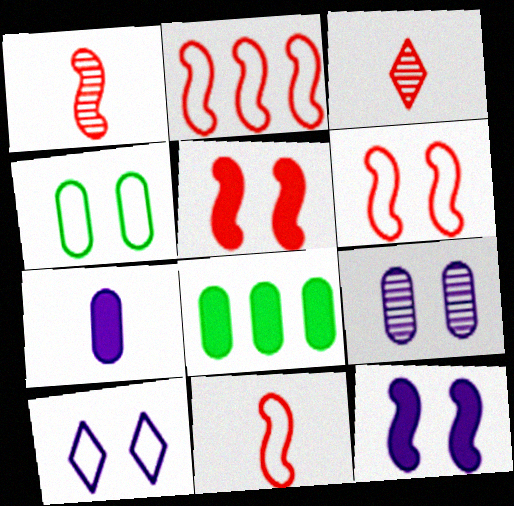[[1, 2, 5], 
[1, 8, 10], 
[2, 6, 11], 
[4, 6, 10], 
[9, 10, 12]]